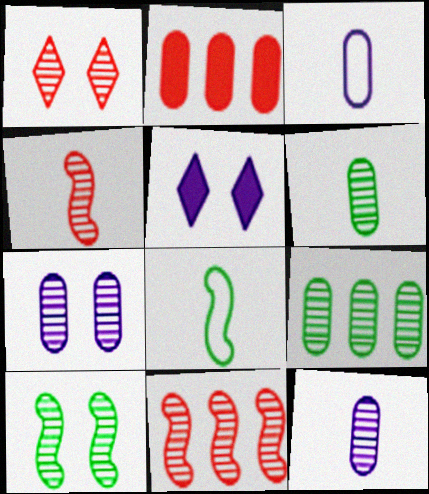[[1, 7, 10]]